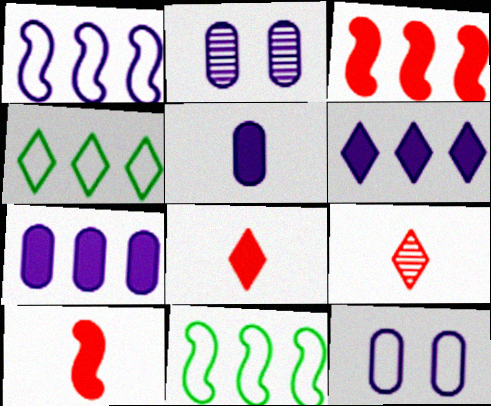[[2, 4, 10], 
[2, 8, 11]]